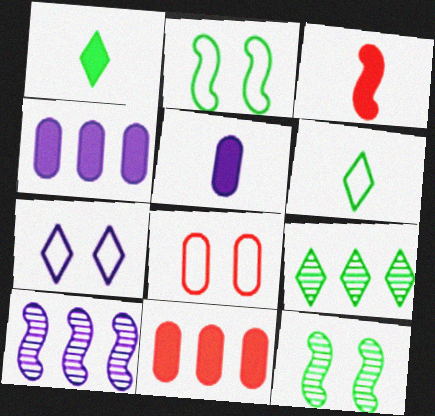[[1, 3, 5], 
[1, 8, 10], 
[2, 3, 10], 
[2, 7, 8], 
[5, 7, 10]]